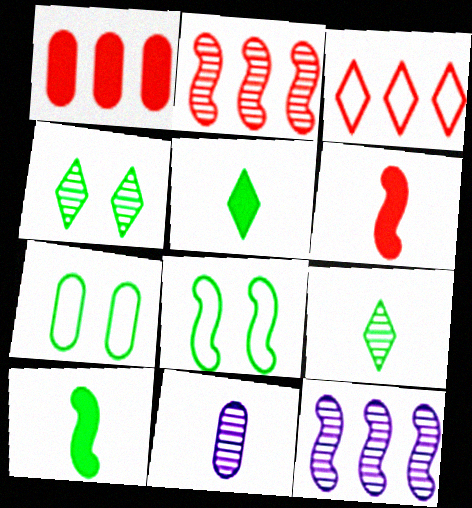[[1, 2, 3], 
[1, 7, 11], 
[2, 4, 11], 
[6, 8, 12]]